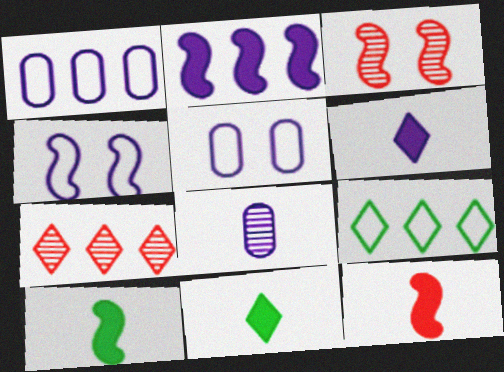[[1, 3, 11], 
[5, 7, 10]]